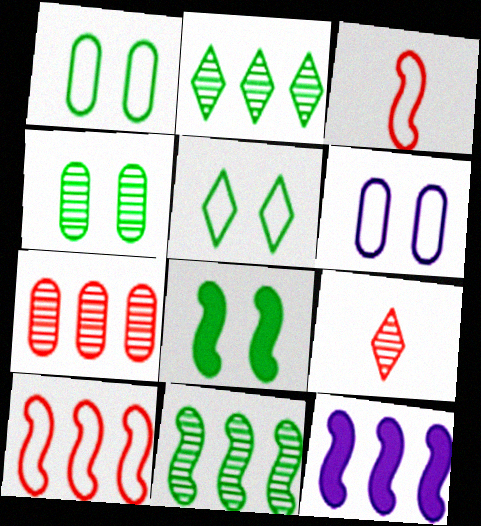[[1, 9, 12], 
[4, 5, 8], 
[10, 11, 12]]